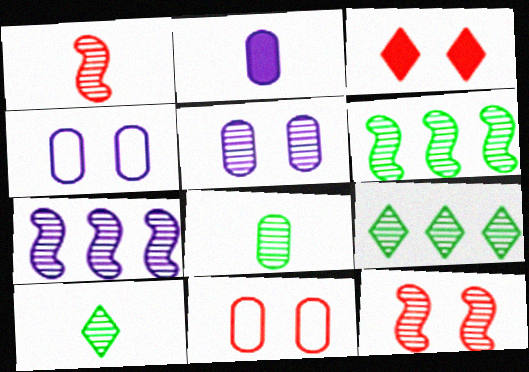[[1, 5, 9], 
[3, 11, 12]]